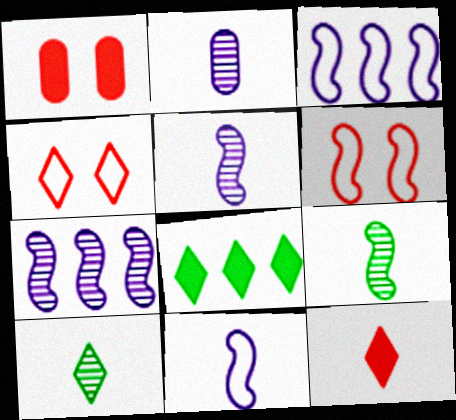[[1, 3, 10], 
[2, 6, 8]]